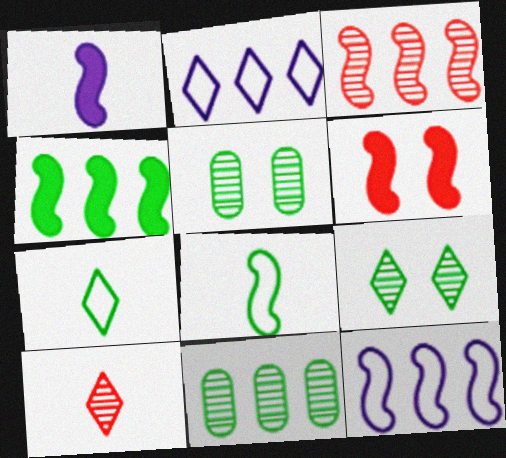[[1, 4, 6], 
[3, 4, 12], 
[4, 5, 7]]